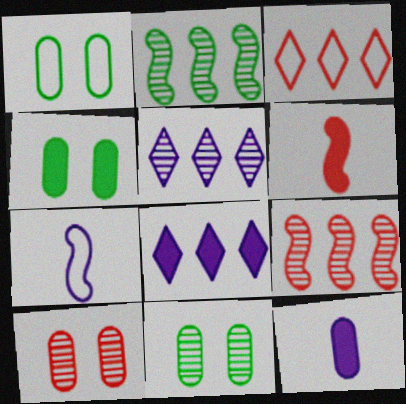[[1, 3, 7], 
[1, 4, 11], 
[1, 5, 6], 
[3, 6, 10], 
[4, 6, 8]]